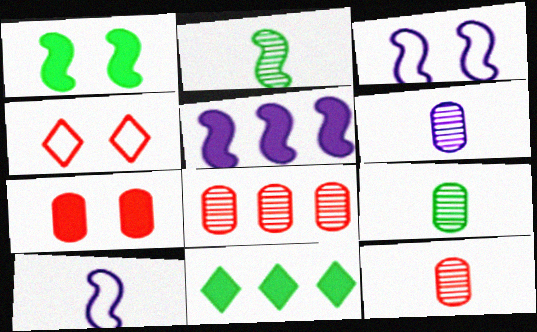[[3, 11, 12], 
[4, 5, 9], 
[6, 9, 12]]